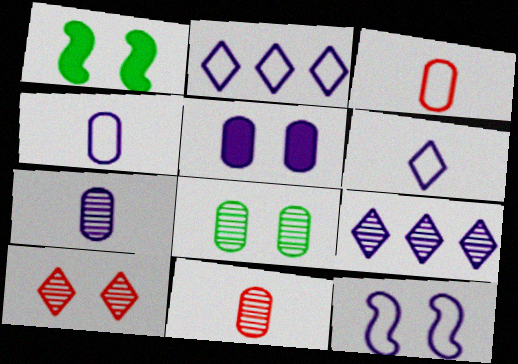[[1, 2, 11], 
[1, 3, 9], 
[2, 4, 12]]